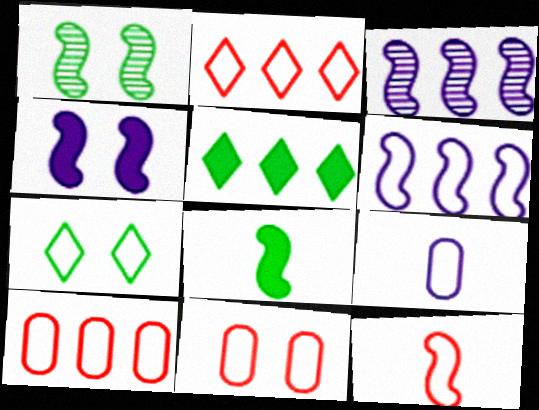[[2, 11, 12], 
[3, 5, 10]]